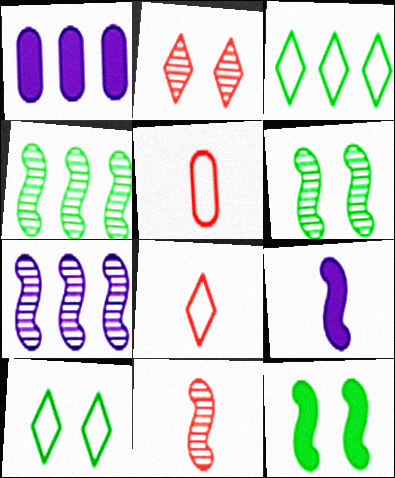[[1, 6, 8], 
[1, 10, 11], 
[6, 7, 11]]